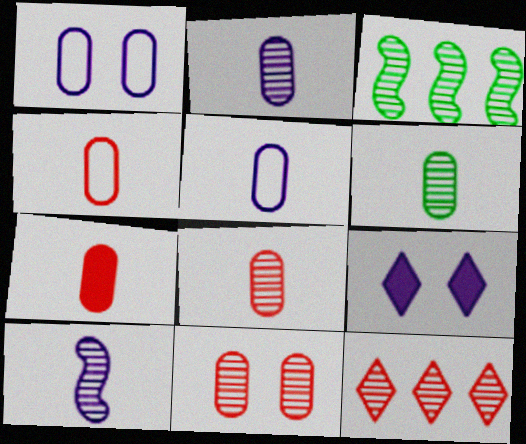[[2, 6, 8], 
[3, 4, 9], 
[4, 7, 8], 
[5, 6, 7]]